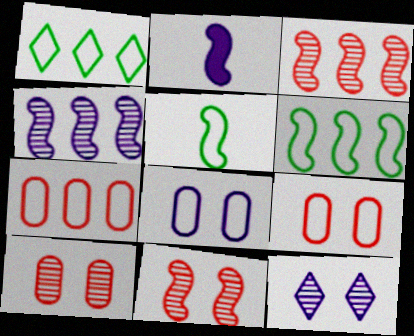[[1, 2, 10], 
[2, 6, 11]]